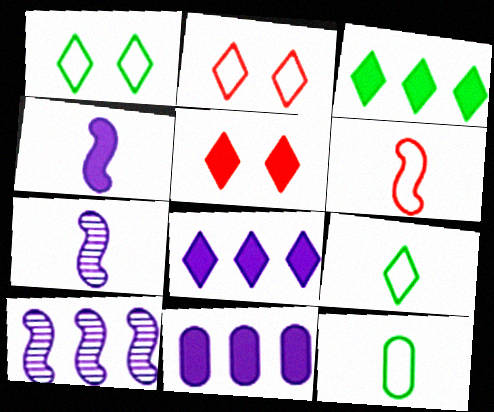[[5, 10, 12]]